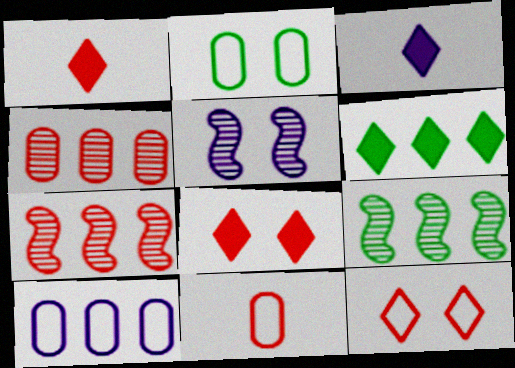[[2, 3, 7], 
[2, 5, 8], 
[2, 10, 11], 
[3, 5, 10], 
[3, 6, 8], 
[5, 6, 11], 
[6, 7, 10], 
[7, 8, 11]]